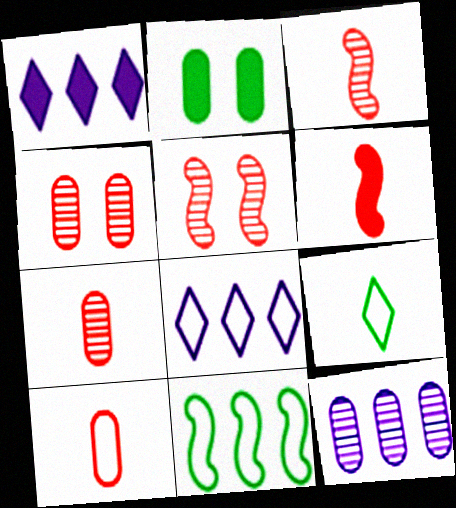[[1, 2, 6], 
[2, 3, 8], 
[2, 10, 12]]